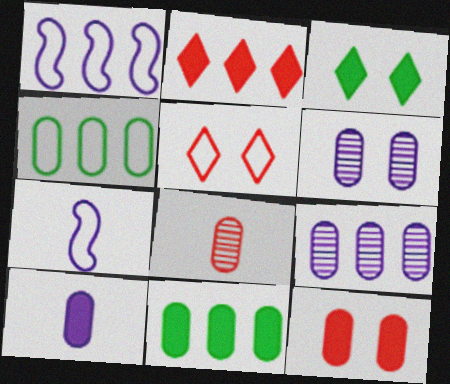[[1, 3, 8], 
[4, 5, 7], 
[10, 11, 12]]